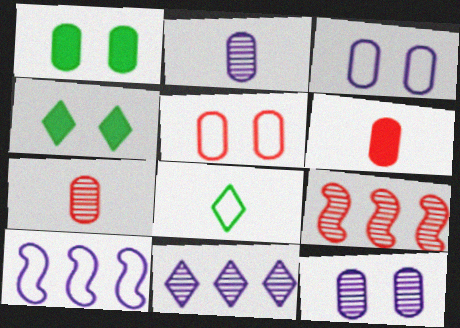[[1, 5, 12], 
[4, 7, 10], 
[5, 8, 10]]